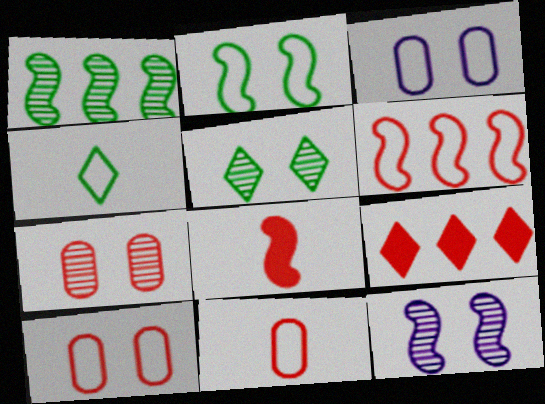[[3, 4, 6], 
[5, 7, 12]]